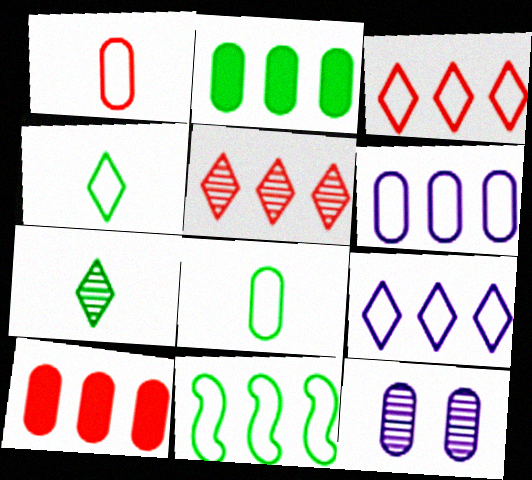[[1, 2, 12], 
[3, 6, 11], 
[8, 10, 12]]